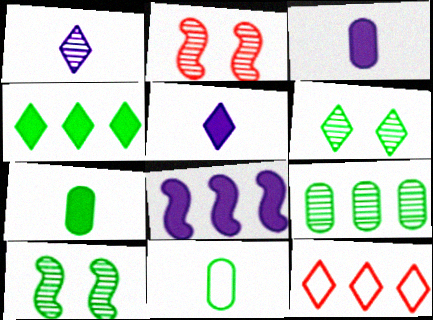[[1, 2, 9], 
[3, 10, 12], 
[4, 10, 11], 
[5, 6, 12], 
[8, 9, 12]]